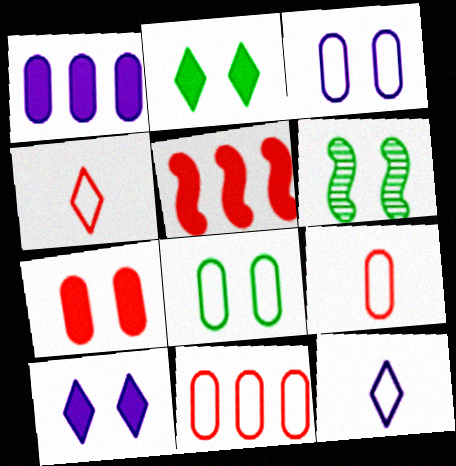[[1, 4, 6], 
[2, 6, 8]]